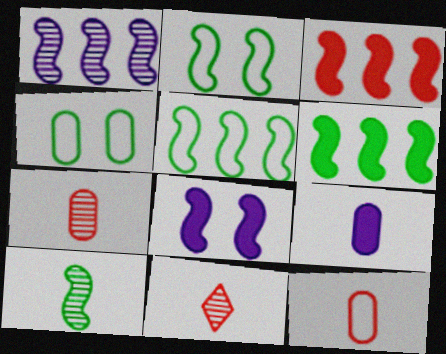[[1, 3, 5], 
[2, 6, 10]]